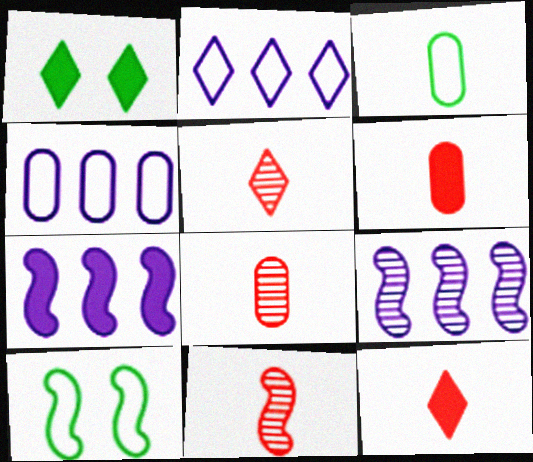[[1, 2, 5], 
[1, 4, 11], 
[1, 6, 7], 
[5, 8, 11], 
[7, 10, 11]]